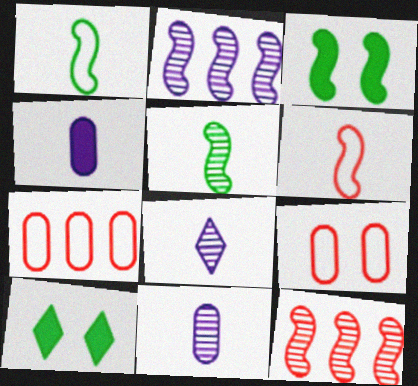[[2, 3, 6], 
[3, 7, 8]]